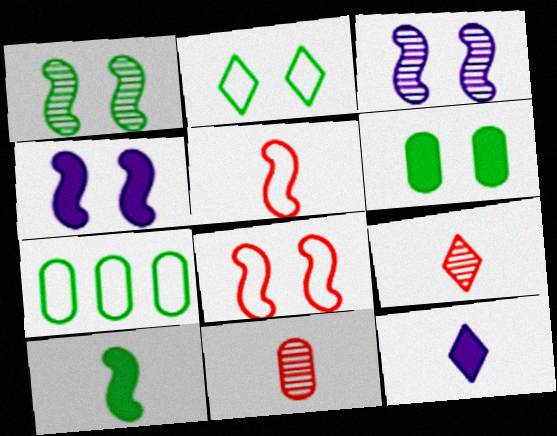[[1, 2, 6], 
[1, 4, 8], 
[4, 7, 9]]